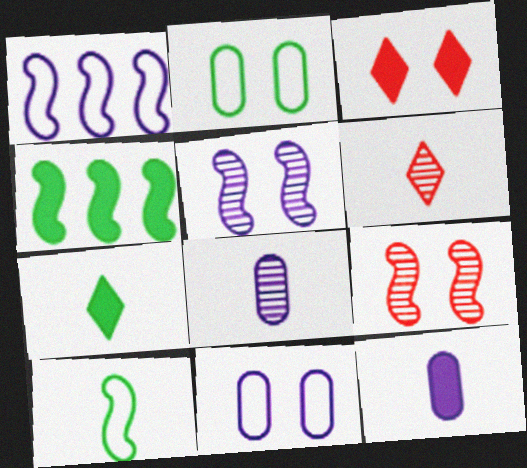[[2, 3, 5], 
[3, 4, 12], 
[4, 6, 11], 
[6, 10, 12]]